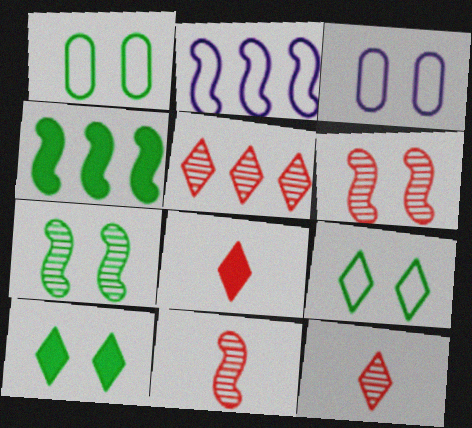[[1, 7, 10], 
[3, 4, 12], 
[3, 6, 10]]